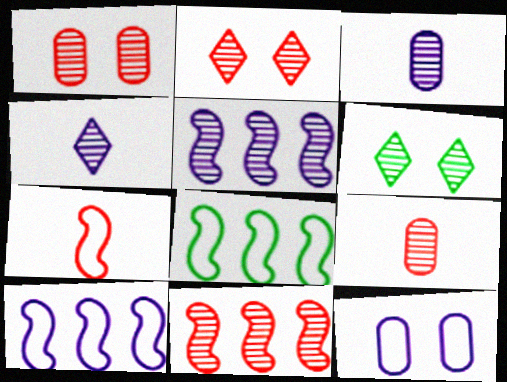[[2, 9, 11], 
[3, 6, 11], 
[5, 6, 9]]